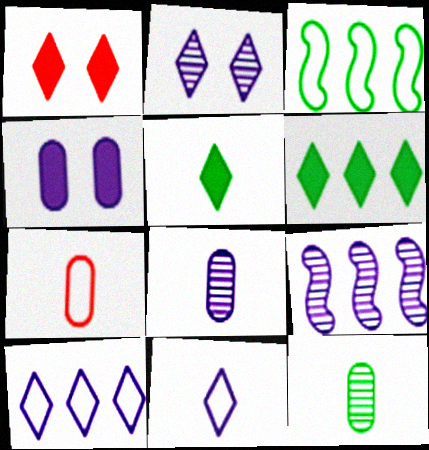[[1, 3, 8], 
[2, 8, 9], 
[4, 9, 11]]